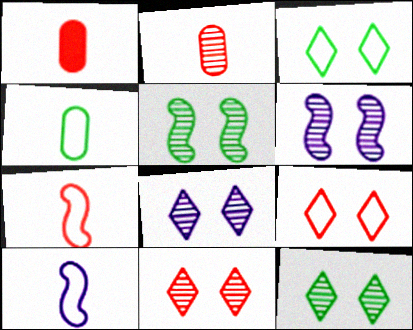[[8, 11, 12]]